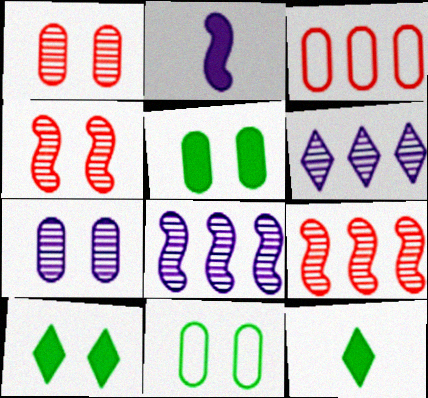[]